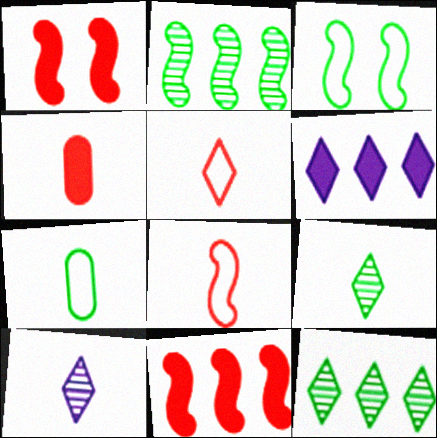[]